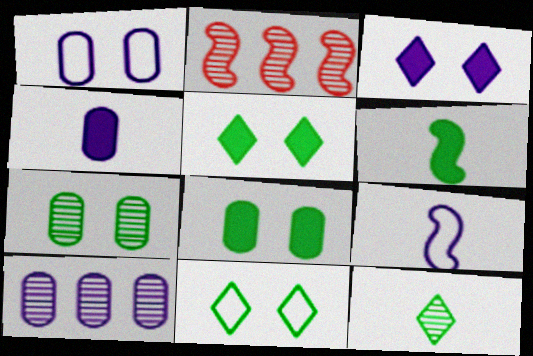[[1, 4, 10], 
[2, 4, 11], 
[3, 9, 10]]